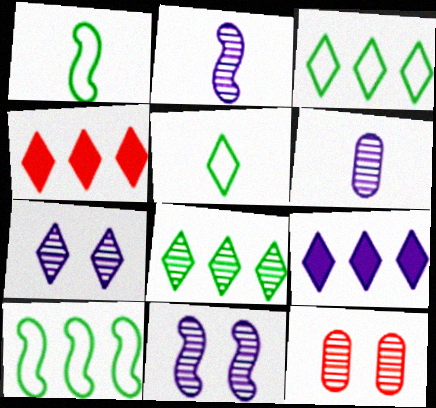[[1, 9, 12], 
[2, 8, 12], 
[4, 5, 7]]